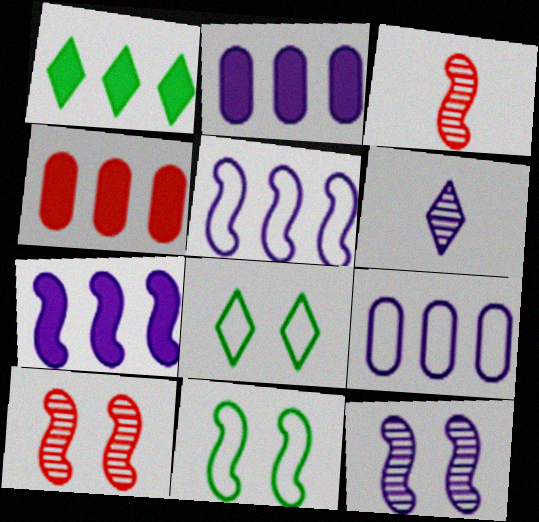[[1, 4, 7], 
[2, 3, 8], 
[3, 7, 11], 
[4, 6, 11]]